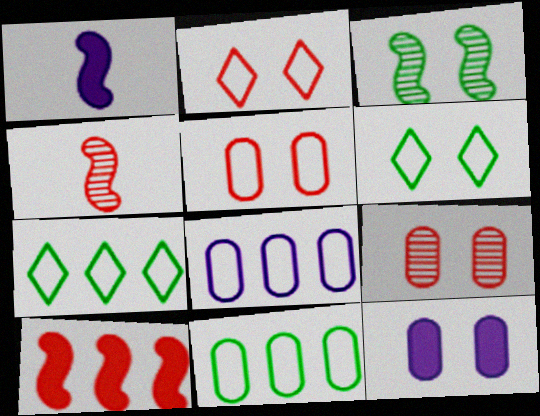[[1, 7, 9], 
[2, 3, 12], 
[4, 7, 12]]